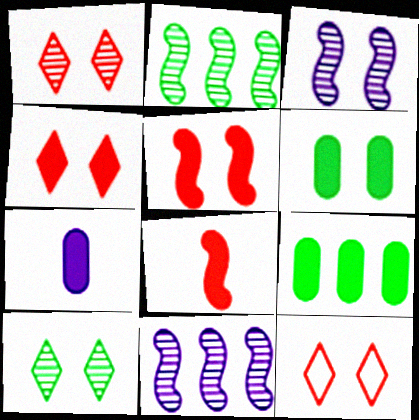[[1, 4, 12], 
[2, 7, 12], 
[3, 6, 12]]